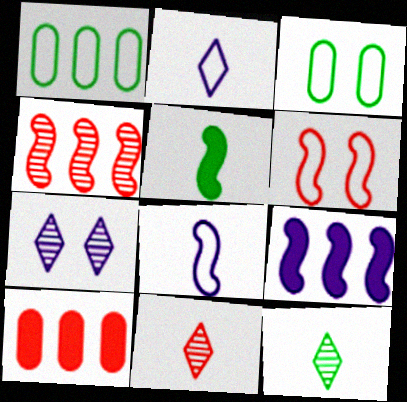[[1, 2, 6], 
[3, 9, 11], 
[6, 10, 11]]